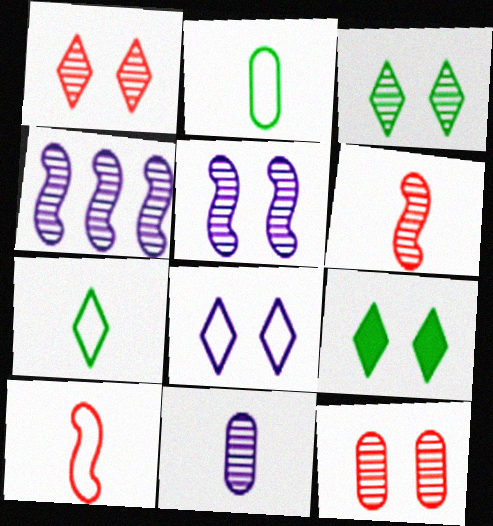[[1, 8, 9], 
[3, 5, 12]]